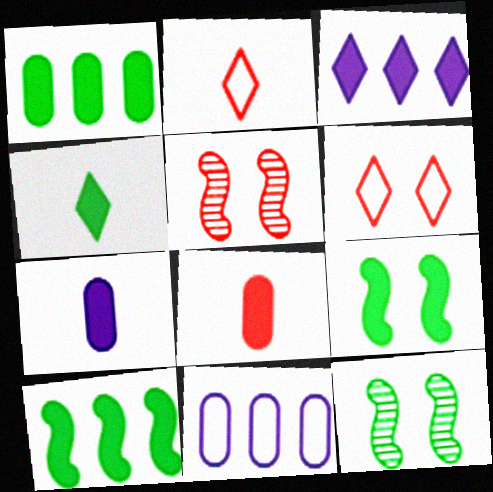[[1, 4, 9], 
[3, 8, 9], 
[4, 5, 11]]